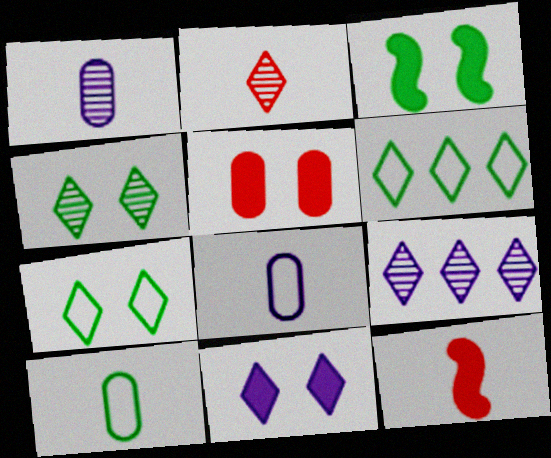[[2, 4, 9], 
[2, 6, 11], 
[3, 5, 11]]